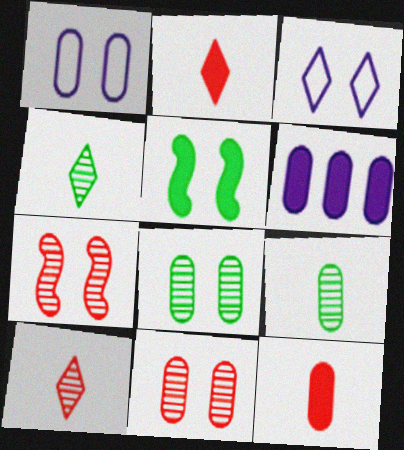[[2, 5, 6], 
[3, 5, 11]]